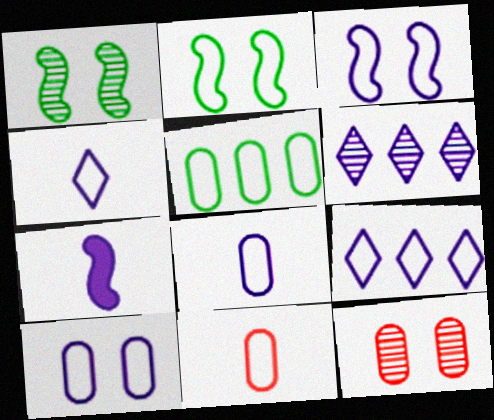[[2, 9, 11], 
[3, 8, 9], 
[5, 10, 11], 
[6, 7, 10]]